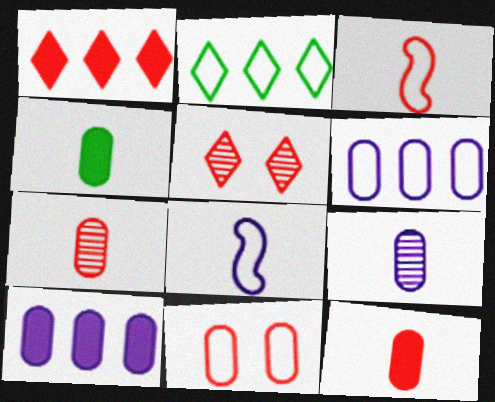[[2, 8, 11]]